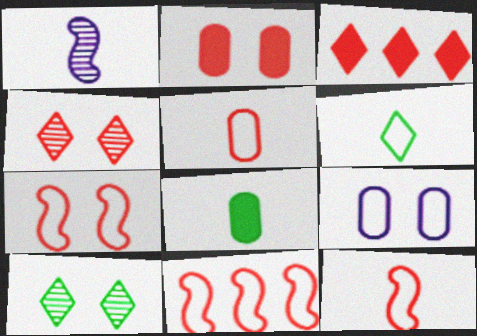[[2, 4, 7], 
[6, 9, 11], 
[7, 11, 12]]